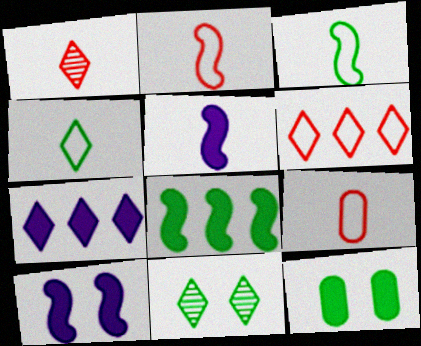[]